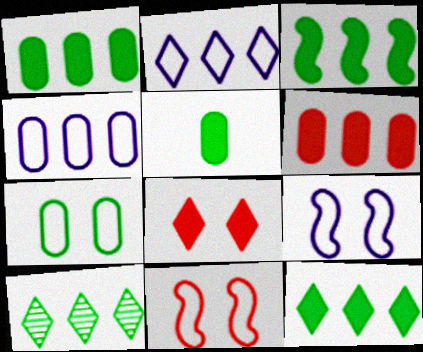[[1, 3, 12]]